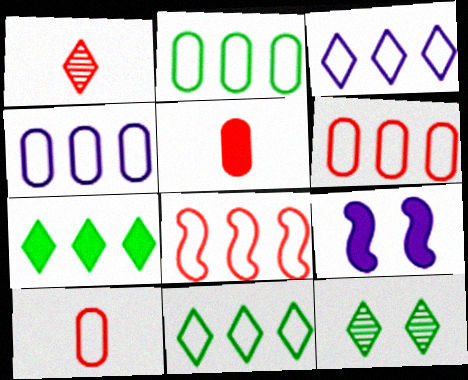[[1, 2, 9], 
[2, 3, 8], 
[2, 4, 6], 
[4, 8, 11], 
[5, 7, 9]]